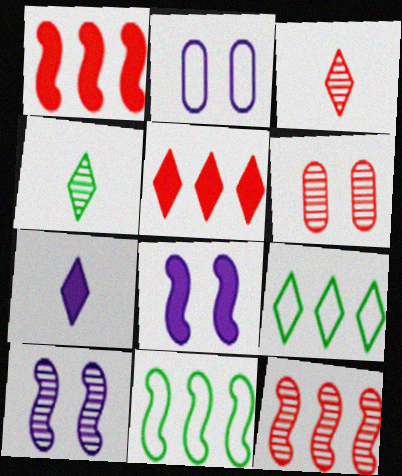[[1, 2, 4], 
[3, 6, 12], 
[6, 7, 11]]